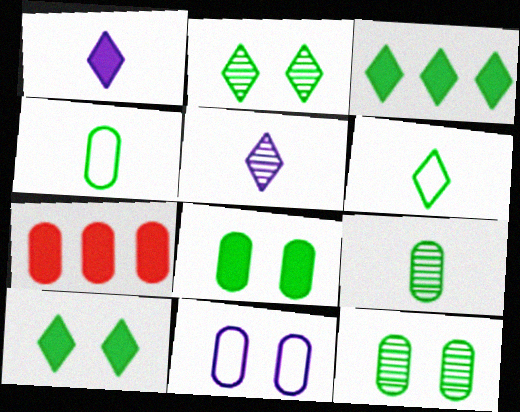[[2, 3, 6], 
[7, 9, 11]]